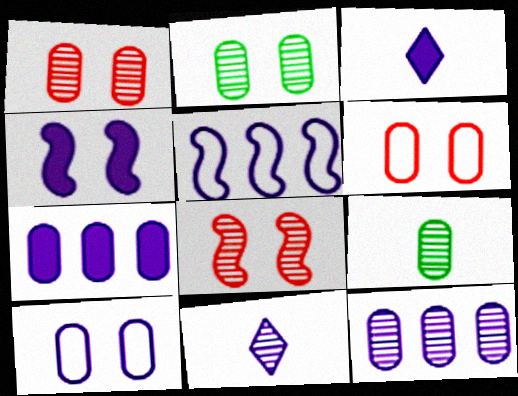[[1, 9, 12], 
[3, 4, 7], 
[6, 7, 9]]